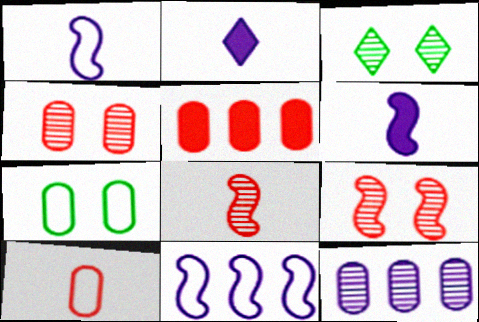[[1, 3, 5], 
[3, 8, 12], 
[4, 5, 10]]